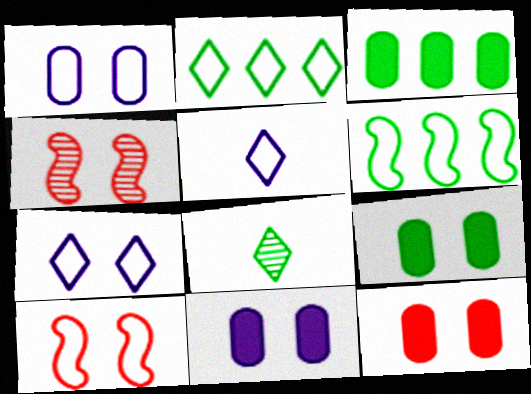[[3, 4, 5], 
[4, 7, 9], 
[6, 8, 9], 
[9, 11, 12]]